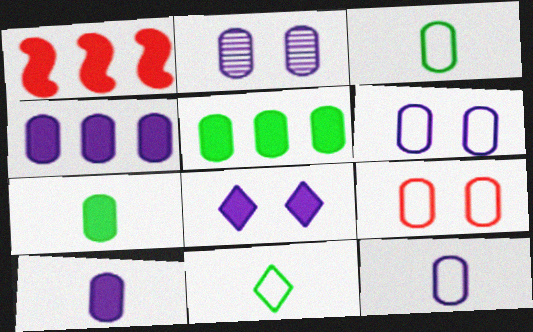[[1, 2, 11], 
[1, 7, 8], 
[2, 4, 12]]